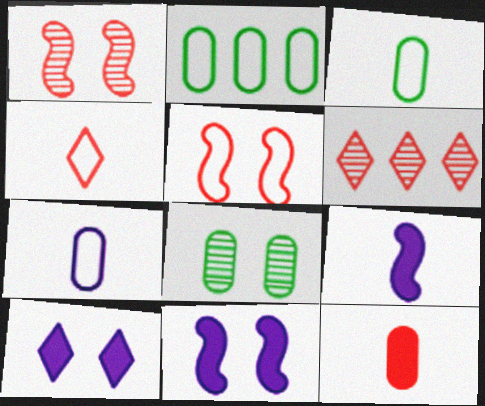[[3, 6, 11], 
[5, 6, 12], 
[5, 8, 10]]